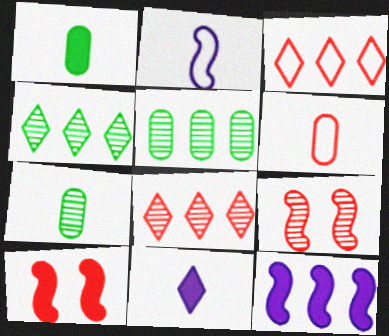[[3, 5, 12], 
[6, 8, 10]]